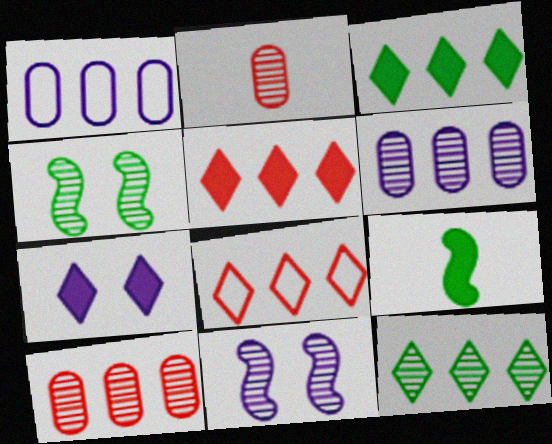[[2, 11, 12]]